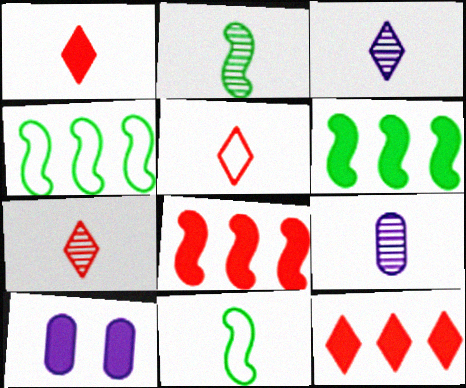[[1, 5, 7], 
[1, 6, 10], 
[1, 9, 11], 
[2, 7, 9], 
[4, 7, 10]]